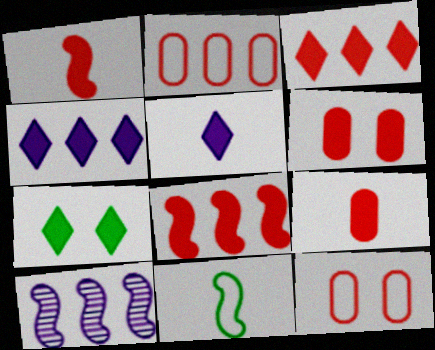[[1, 3, 6], 
[3, 5, 7]]